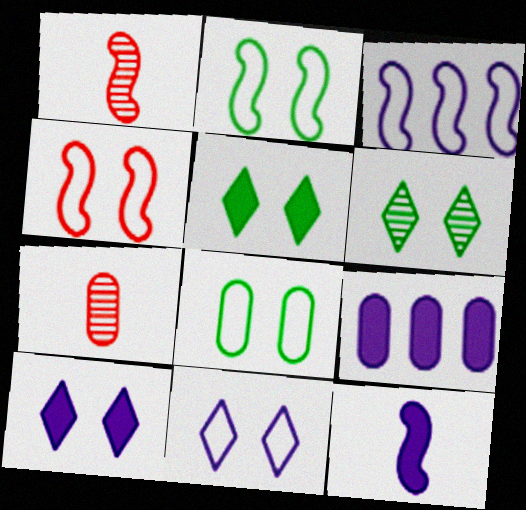[[3, 5, 7], 
[4, 8, 11], 
[7, 8, 9], 
[9, 10, 12]]